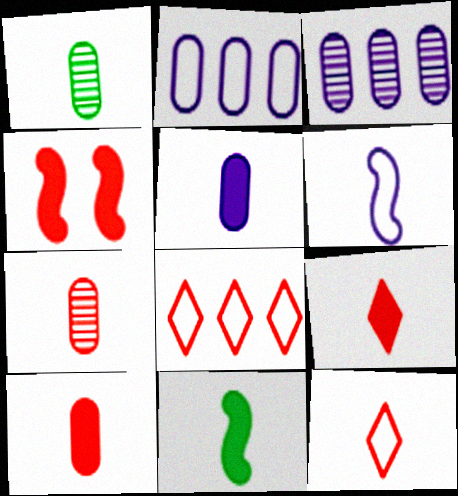[[1, 6, 9], 
[4, 7, 8], 
[5, 9, 11]]